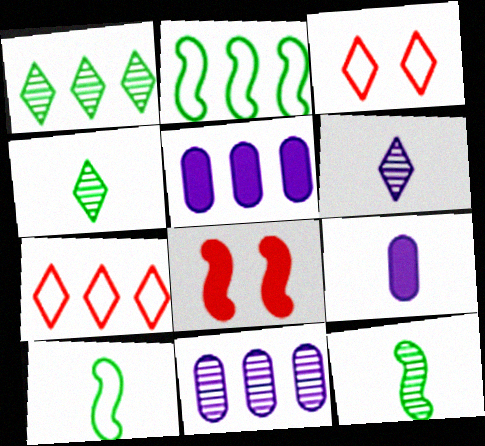[[3, 5, 12]]